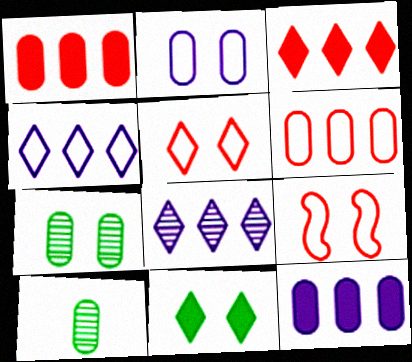[[1, 2, 10]]